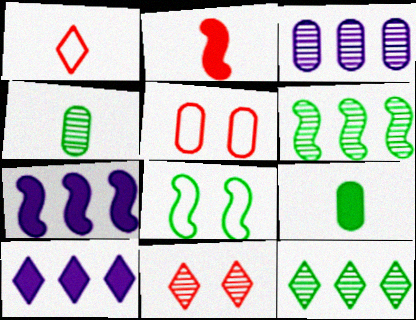[[3, 5, 9], 
[8, 9, 12]]